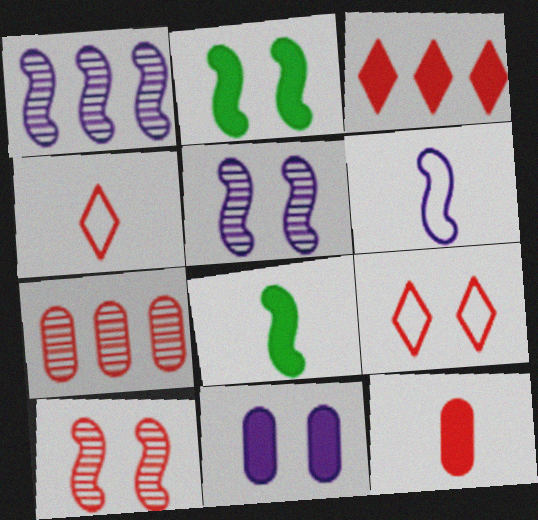[[3, 8, 11]]